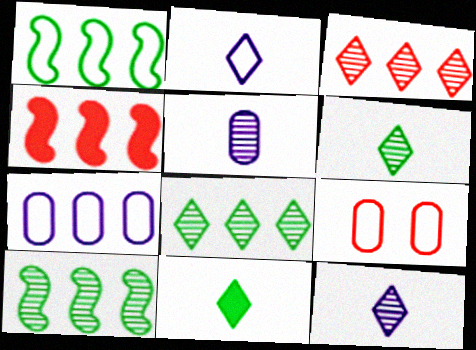[[1, 2, 9], 
[4, 7, 8]]